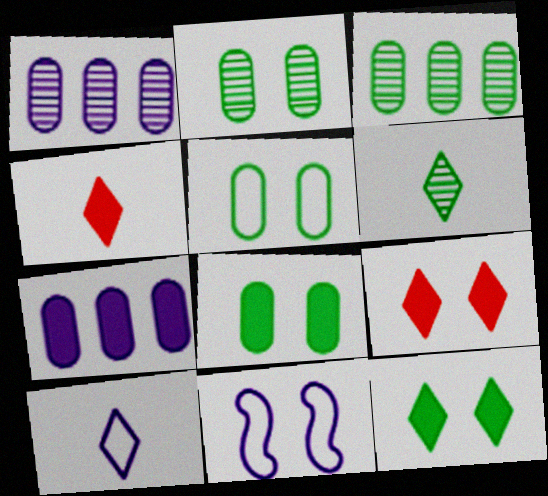[[2, 5, 8], 
[2, 9, 11], 
[3, 4, 11], 
[4, 6, 10]]